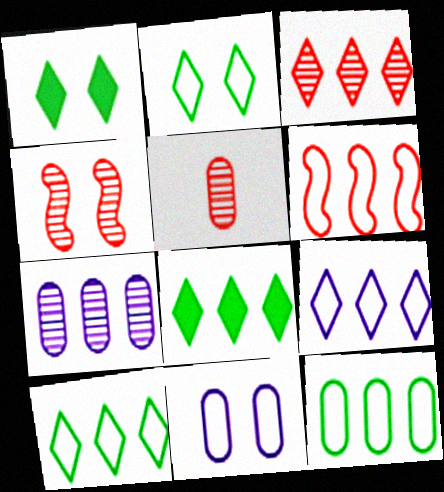[[1, 4, 11], 
[3, 4, 5], 
[3, 8, 9], 
[6, 7, 8], 
[6, 9, 12]]